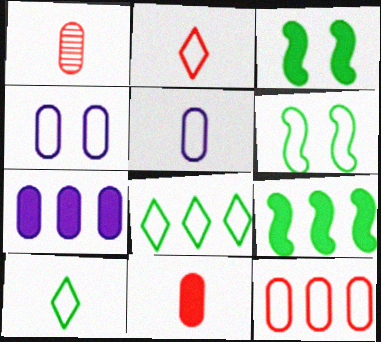[]